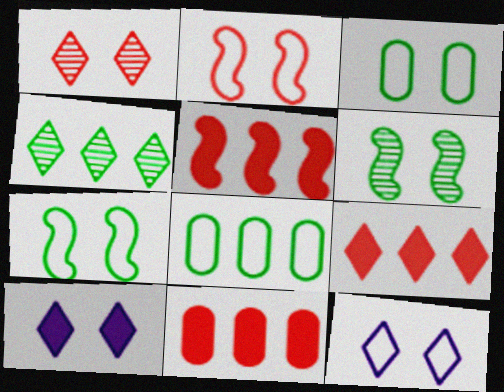[[2, 3, 12], 
[5, 9, 11]]